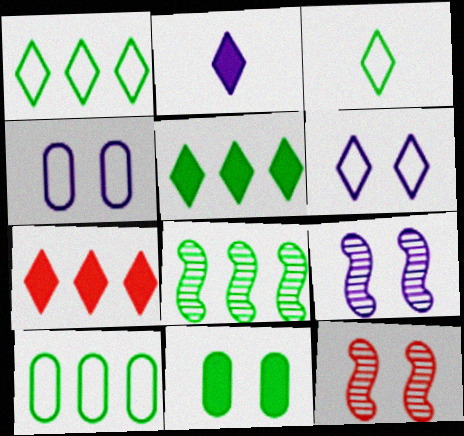[[2, 10, 12], 
[3, 8, 11], 
[5, 8, 10], 
[6, 11, 12]]